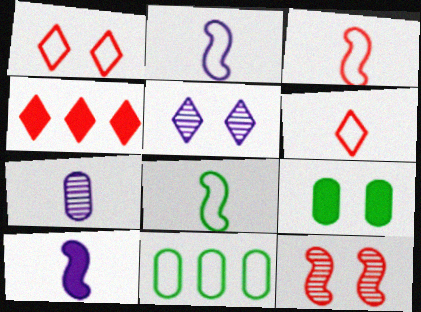[[1, 2, 11], 
[2, 3, 8], 
[4, 9, 10]]